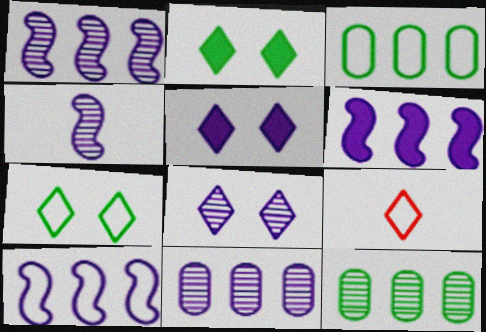[[1, 6, 10], 
[4, 8, 11]]